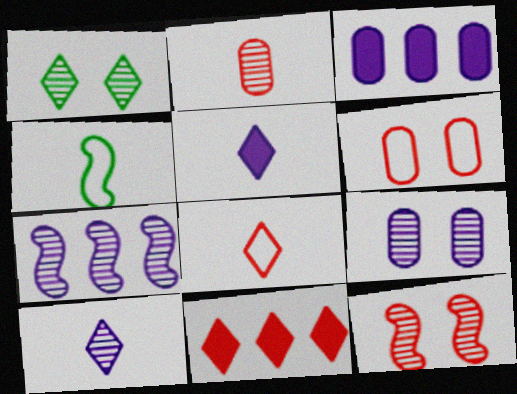[[1, 2, 7], 
[1, 9, 12], 
[2, 4, 5], 
[4, 9, 11], 
[7, 9, 10]]